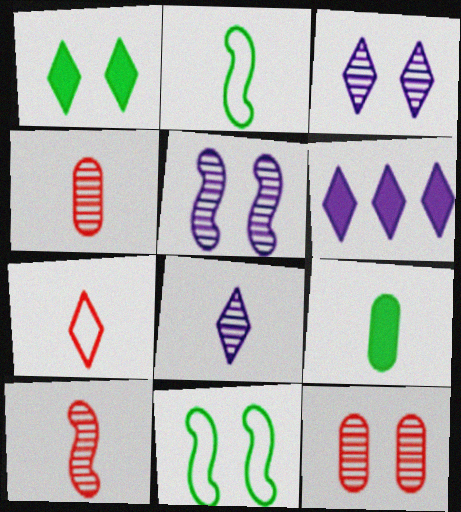[[2, 6, 12], 
[4, 6, 11]]